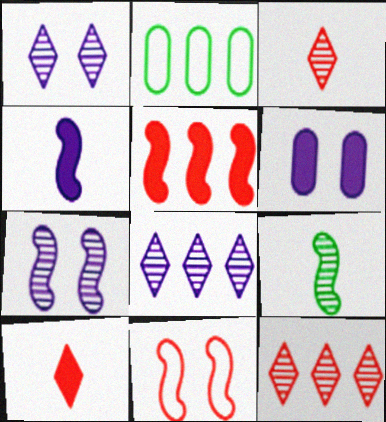[[2, 5, 8], 
[2, 7, 10]]